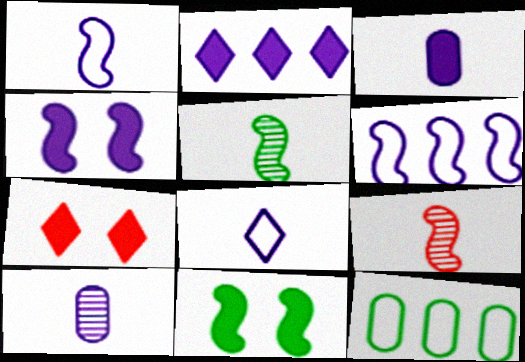[[2, 3, 4], 
[6, 9, 11]]